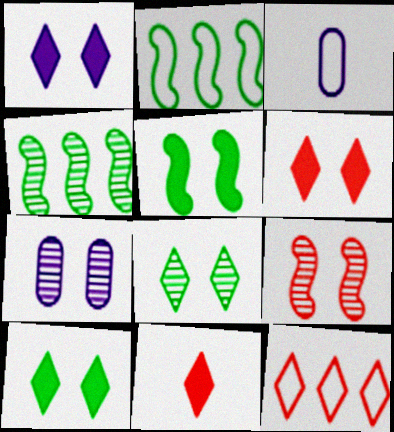[[1, 6, 10], 
[2, 7, 11], 
[3, 4, 6], 
[7, 8, 9]]